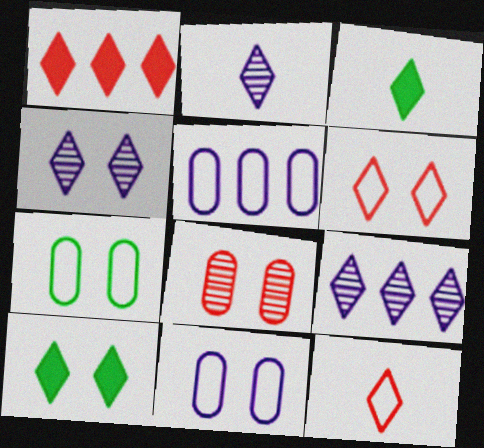[[2, 3, 12], 
[2, 4, 9], 
[3, 6, 9], 
[4, 6, 10], 
[9, 10, 12]]